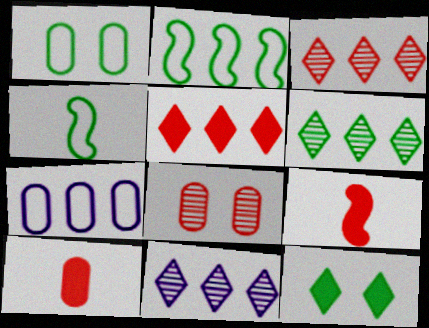[[1, 9, 11], 
[3, 6, 11]]